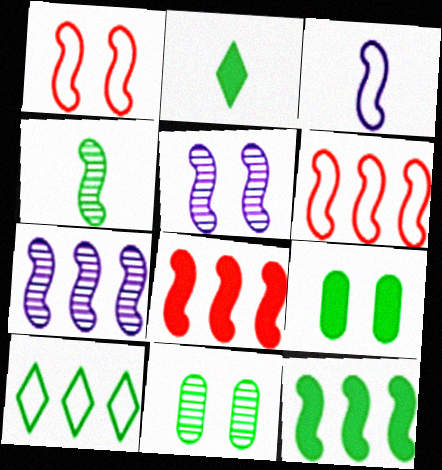[[2, 9, 12], 
[4, 9, 10], 
[6, 7, 12]]